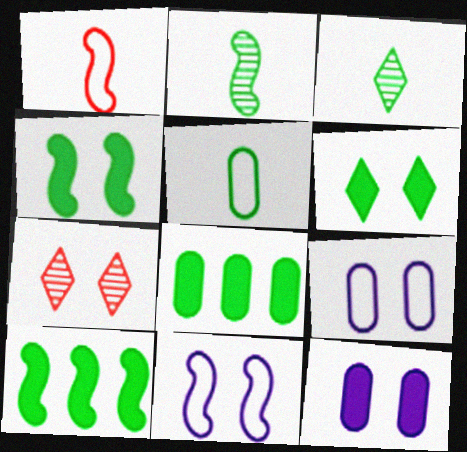[[4, 7, 9]]